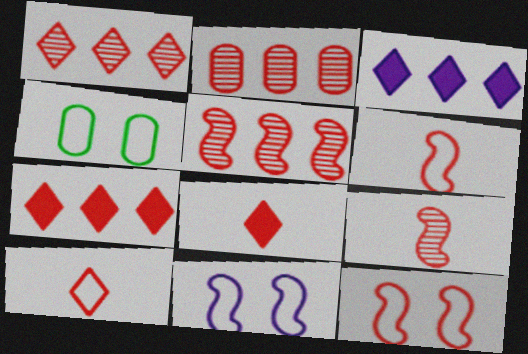[[1, 2, 5], 
[2, 8, 12], 
[3, 4, 9]]